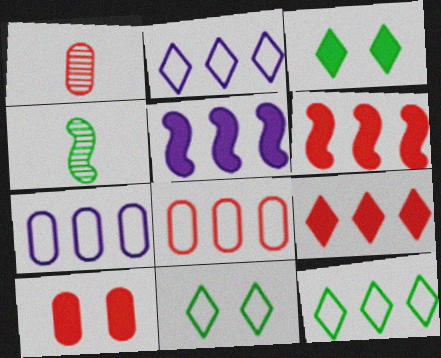[[1, 5, 11], 
[1, 8, 10], 
[2, 4, 10]]